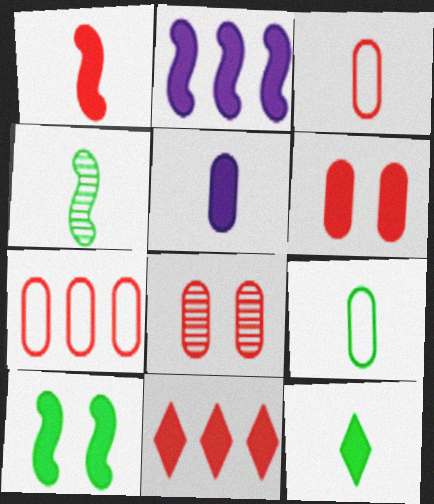[[1, 2, 10], 
[1, 5, 12], 
[1, 6, 11], 
[2, 6, 12], 
[4, 9, 12], 
[5, 10, 11]]